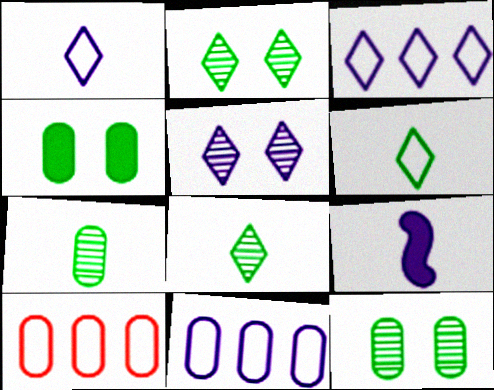[[2, 9, 10], 
[5, 9, 11]]